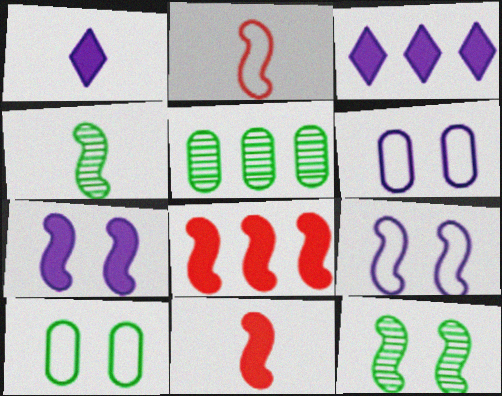[[4, 8, 9]]